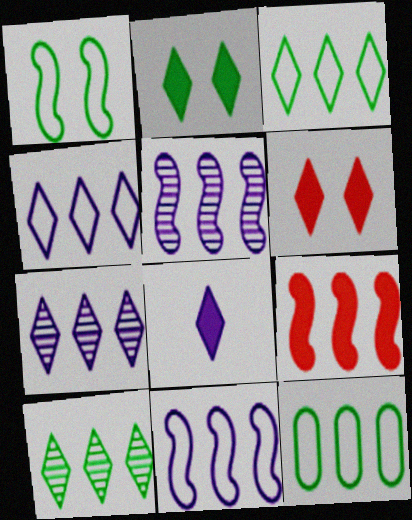[[7, 9, 12]]